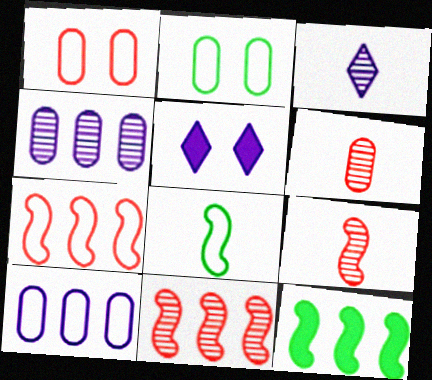[[1, 3, 12]]